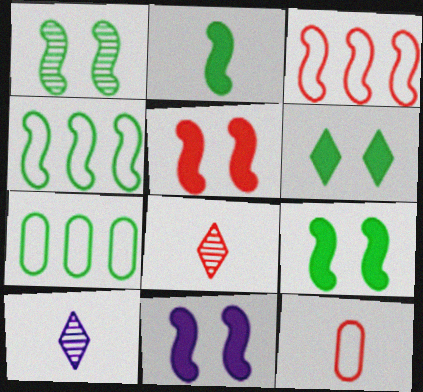[[1, 2, 4], 
[2, 10, 12], 
[5, 7, 10], 
[5, 9, 11], 
[7, 8, 11]]